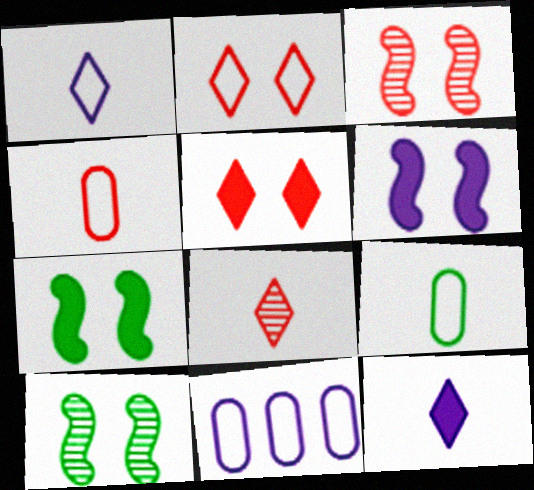[[7, 8, 11]]